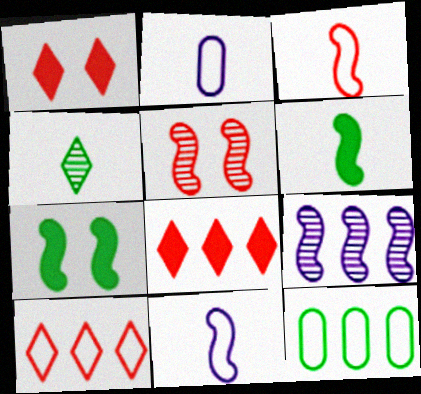[[3, 7, 9], 
[4, 7, 12], 
[8, 9, 12]]